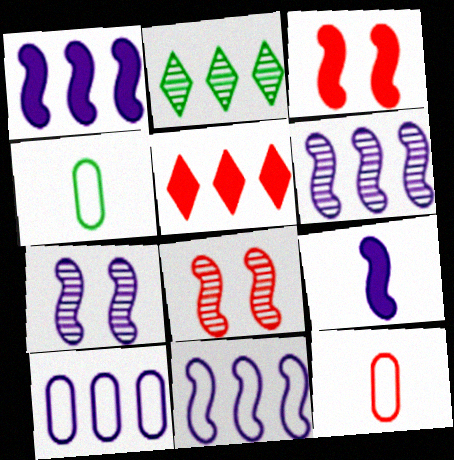[[1, 6, 11], 
[4, 5, 7], 
[5, 8, 12], 
[7, 9, 11]]